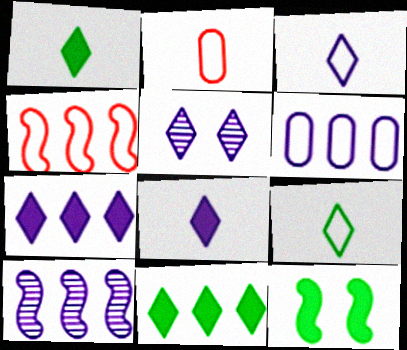[[3, 5, 7], 
[6, 7, 10]]